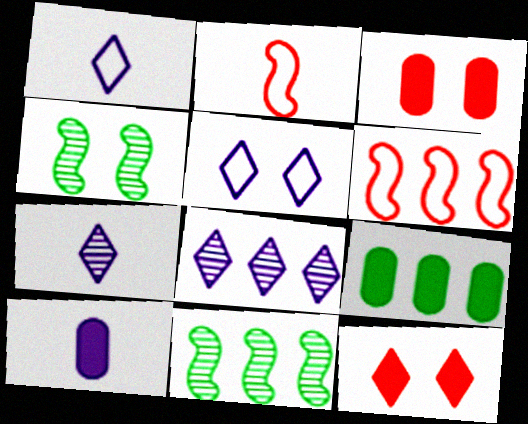[[1, 3, 11], 
[3, 4, 5], 
[3, 9, 10], 
[6, 8, 9]]